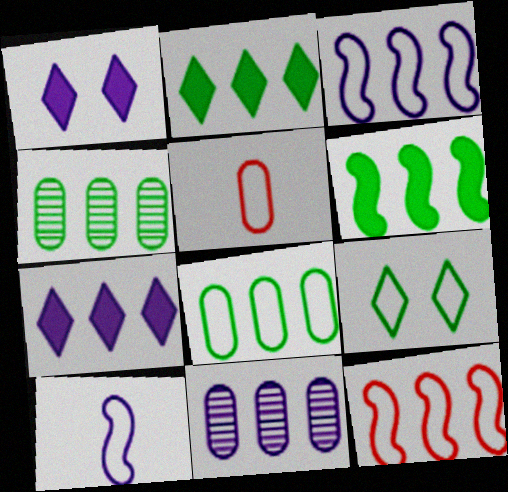[[1, 10, 11], 
[2, 11, 12], 
[3, 5, 9], 
[3, 7, 11], 
[4, 7, 12]]